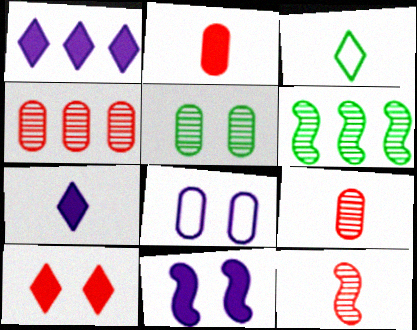[[3, 4, 11]]